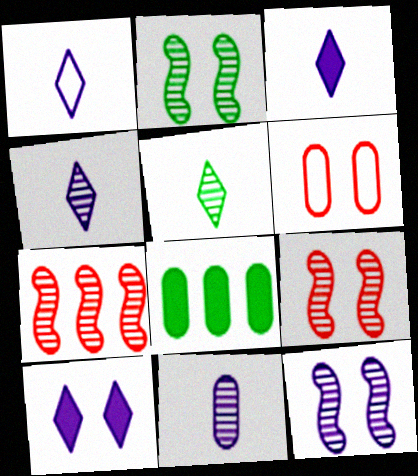[[1, 3, 4], 
[1, 8, 9], 
[2, 6, 10], 
[2, 9, 12], 
[6, 8, 11]]